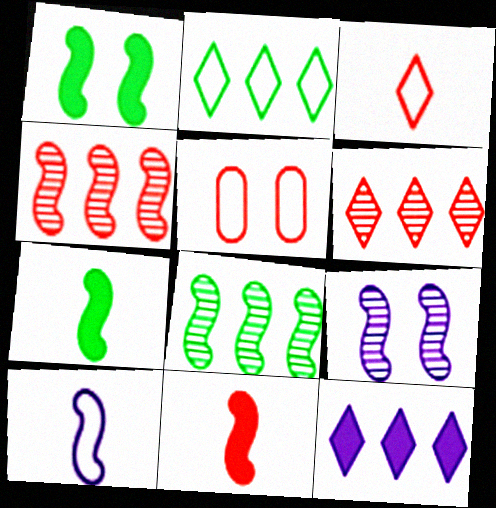[[1, 4, 10], 
[2, 5, 10], 
[2, 6, 12], 
[5, 6, 11]]